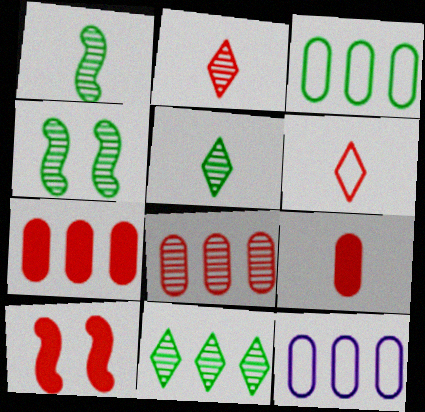[[5, 10, 12], 
[6, 8, 10]]